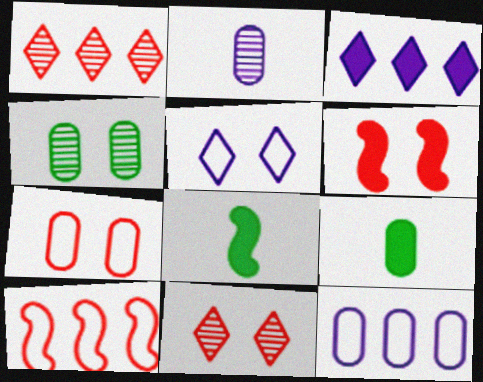[[3, 6, 9], 
[4, 5, 6], 
[6, 7, 11], 
[8, 11, 12]]